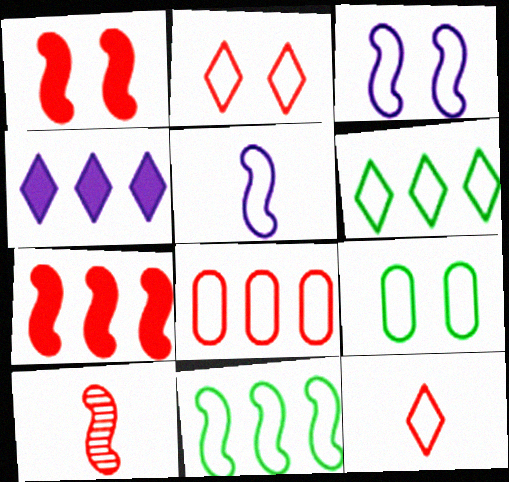[[2, 3, 9], 
[4, 9, 10]]